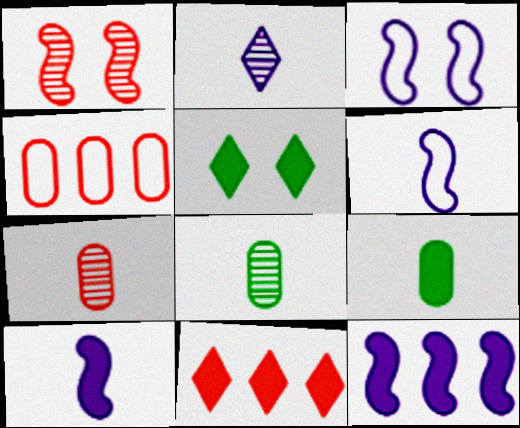[[3, 8, 11]]